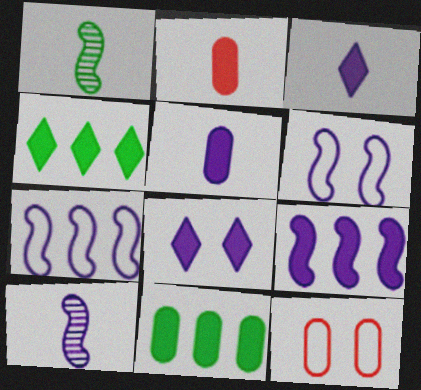[[4, 10, 12], 
[5, 8, 9], 
[6, 9, 10]]